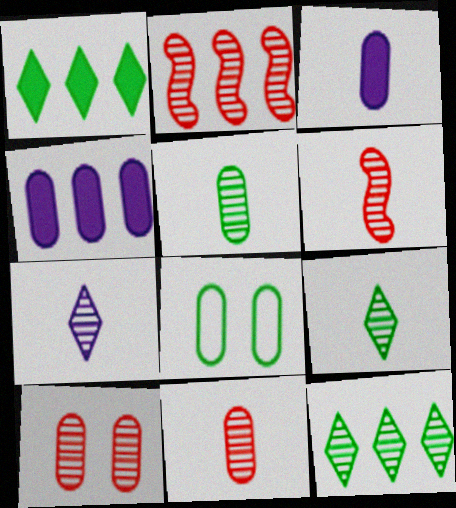[[4, 8, 11], 
[5, 6, 7]]